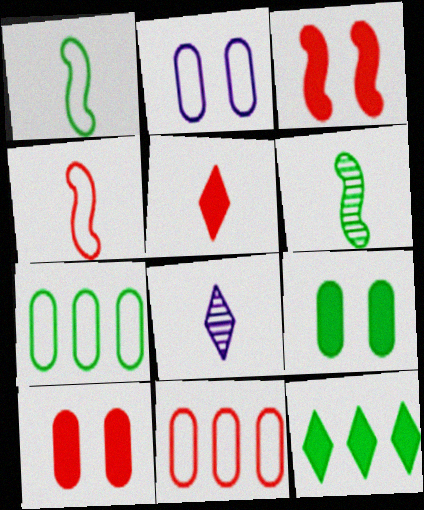[[3, 7, 8]]